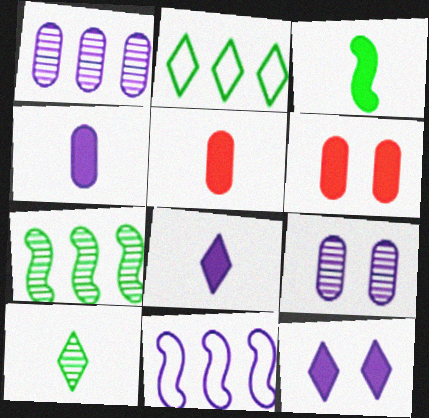[[3, 5, 8], 
[6, 10, 11], 
[8, 9, 11]]